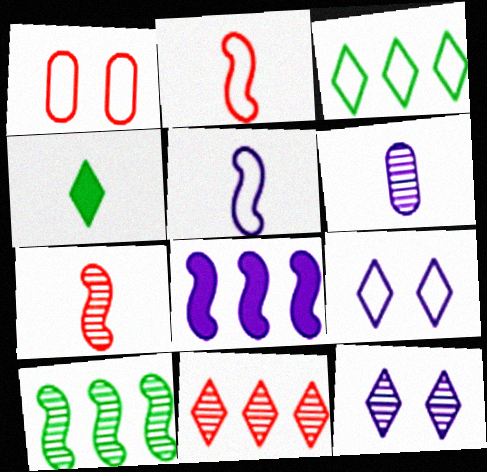[[1, 3, 5], 
[2, 4, 6], 
[4, 9, 11], 
[6, 8, 9]]